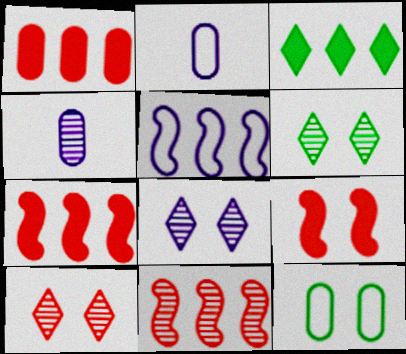[[1, 4, 12], 
[2, 6, 7], 
[4, 6, 11], 
[6, 8, 10], 
[8, 9, 12]]